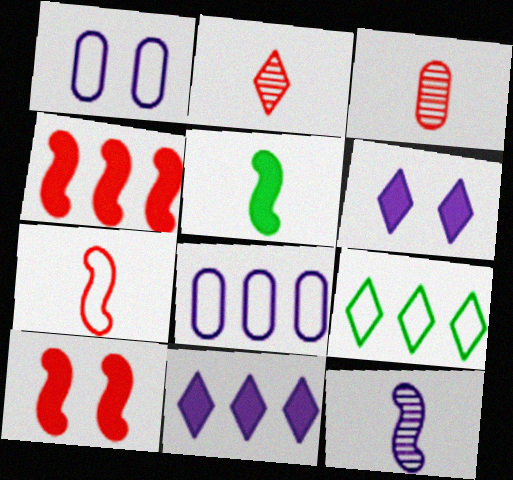[[1, 7, 9], 
[1, 11, 12], 
[2, 6, 9], 
[5, 7, 12], 
[6, 8, 12]]